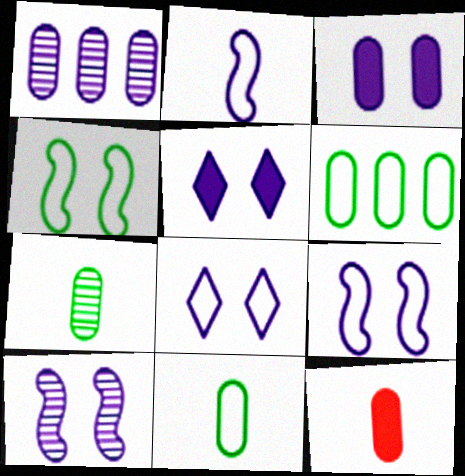[[1, 2, 5], 
[3, 8, 10]]